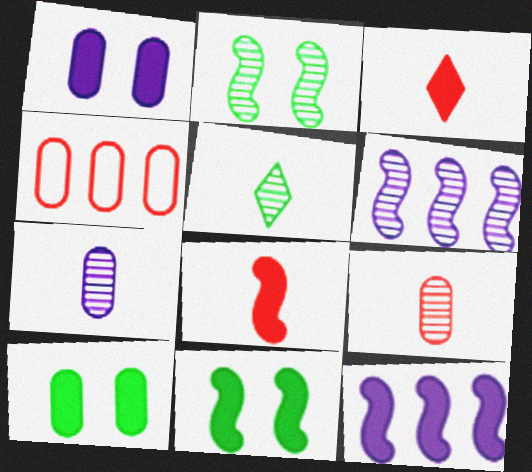[[3, 10, 12], 
[4, 7, 10], 
[8, 11, 12]]